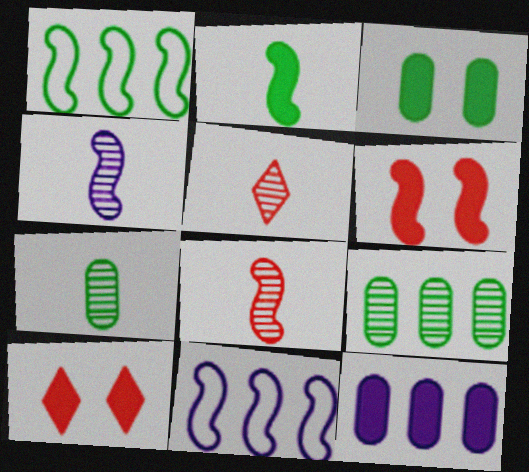[[1, 4, 6], 
[2, 10, 12], 
[3, 5, 11], 
[4, 5, 7], 
[7, 10, 11]]